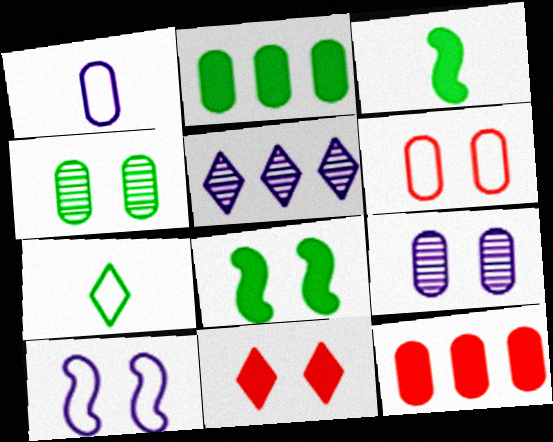[[1, 4, 12], 
[3, 5, 6], 
[4, 10, 11], 
[5, 7, 11]]